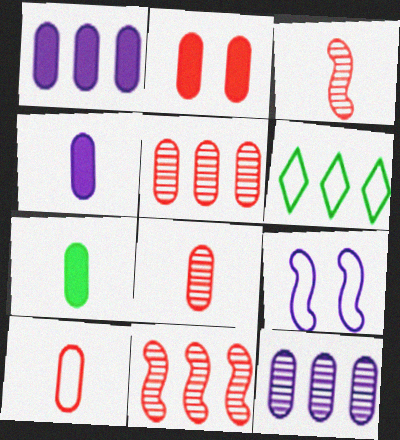[[1, 2, 7], 
[1, 6, 11], 
[2, 5, 10], 
[6, 9, 10]]